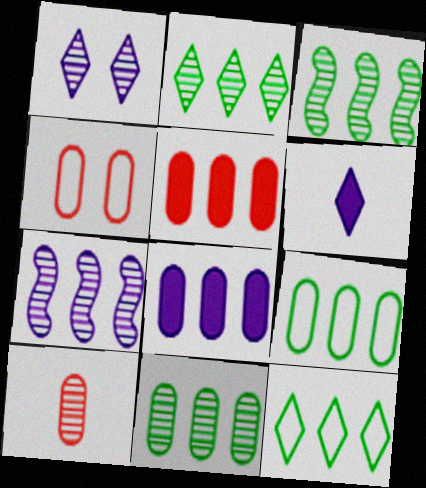[[1, 3, 10], 
[2, 3, 11], 
[3, 4, 6], 
[4, 5, 10], 
[5, 7, 12]]